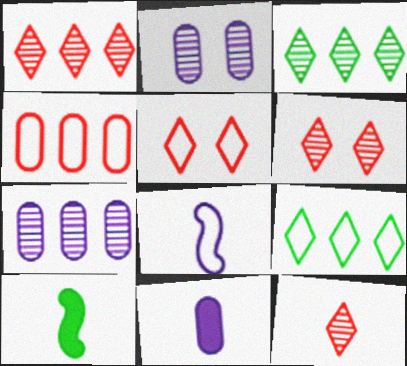[[1, 6, 12], 
[5, 7, 10]]